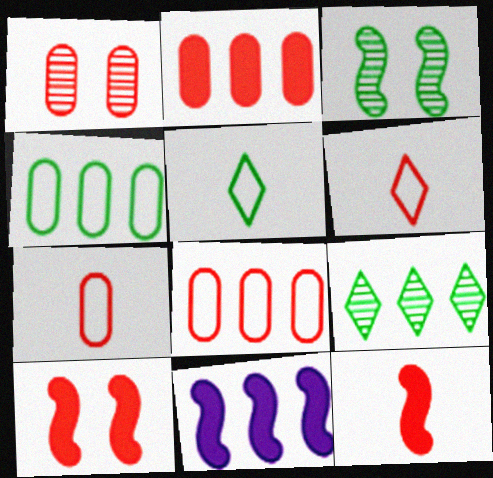[[1, 2, 7], 
[1, 5, 11], 
[8, 9, 11]]